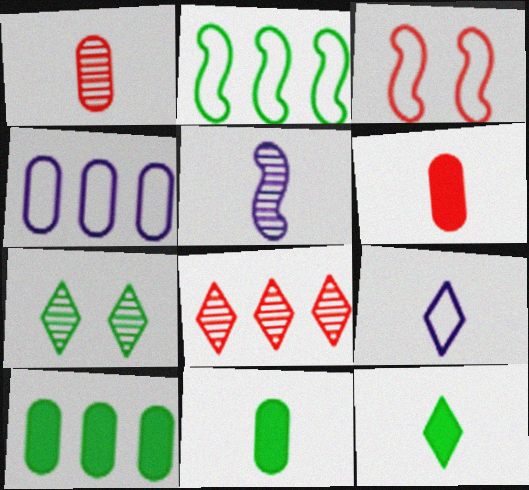[[2, 7, 11], 
[3, 6, 8]]